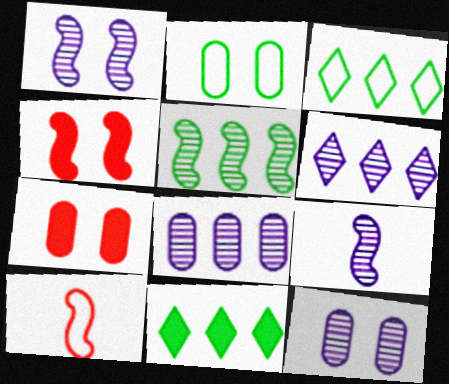[[2, 7, 12], 
[3, 7, 9], 
[6, 9, 12], 
[10, 11, 12]]